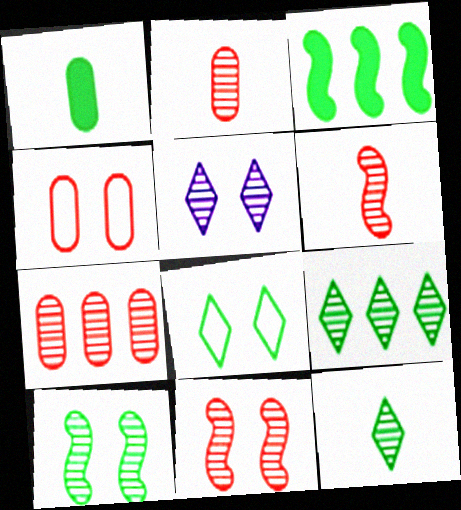[]